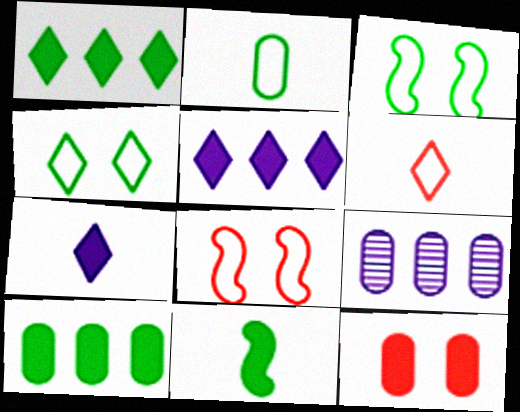[[2, 9, 12], 
[5, 11, 12]]